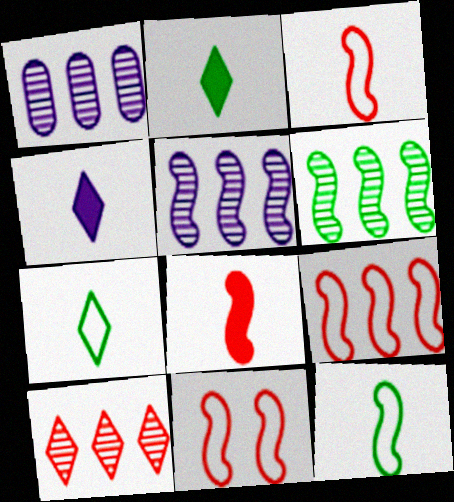[[1, 2, 11], 
[1, 6, 10], 
[3, 9, 11]]